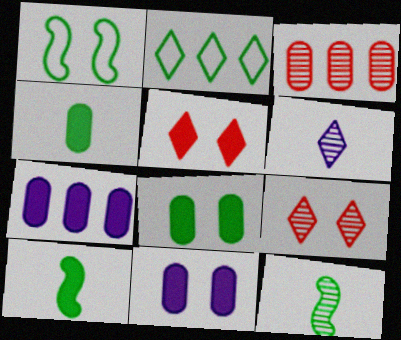[[1, 9, 11], 
[2, 5, 6], 
[2, 8, 12], 
[5, 7, 10]]